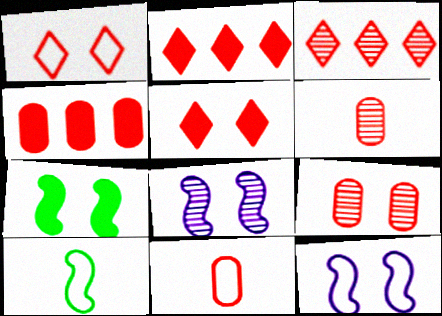[[4, 9, 11]]